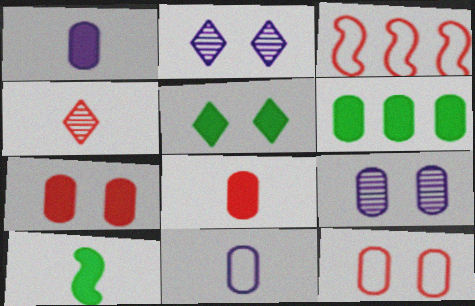[[1, 6, 7], 
[3, 4, 7], 
[4, 10, 11], 
[5, 6, 10]]